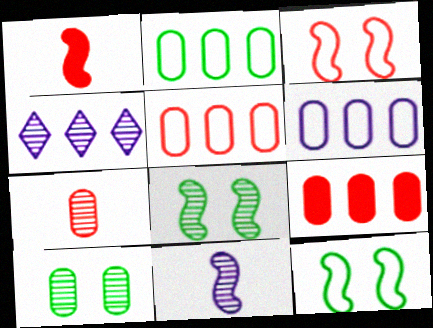[[2, 5, 6], 
[4, 7, 8]]